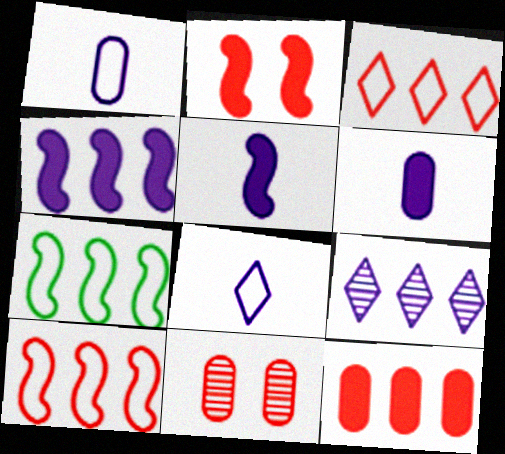[[7, 9, 12]]